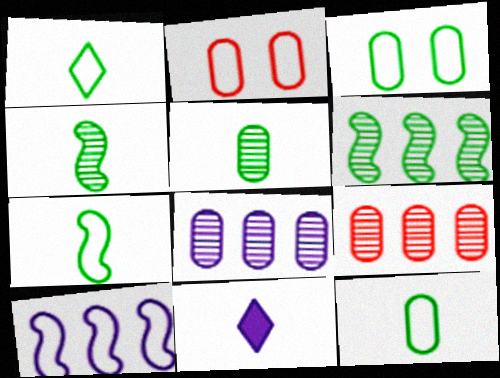[[1, 2, 10], 
[1, 7, 12], 
[2, 6, 11]]